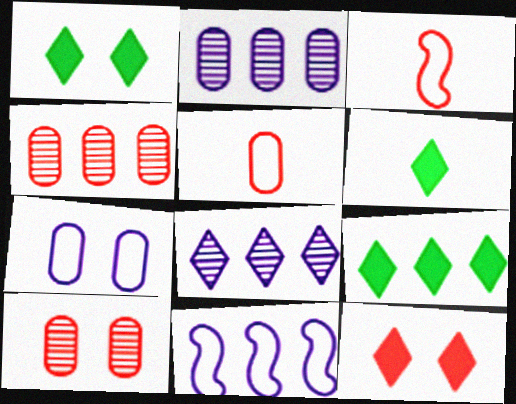[[1, 2, 3], 
[1, 6, 9], 
[3, 4, 12], 
[4, 9, 11], 
[6, 10, 11]]